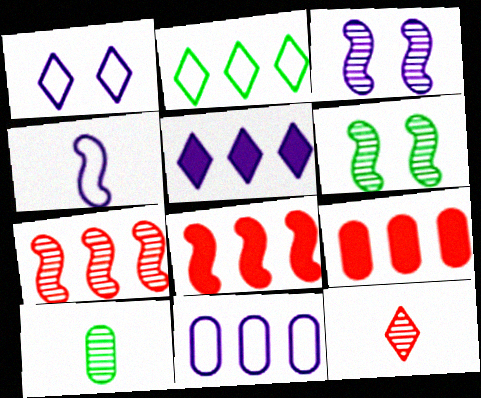[[1, 4, 11], 
[1, 8, 10], 
[4, 6, 8]]